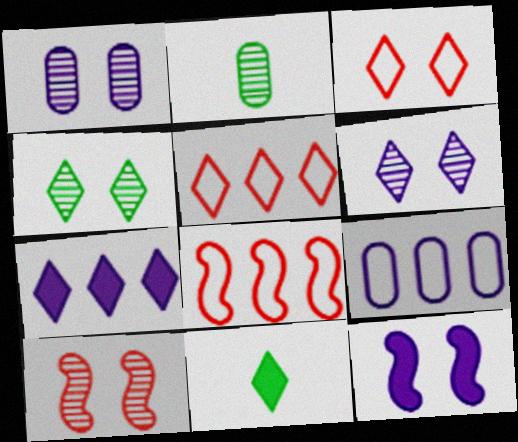[[1, 4, 10], 
[1, 8, 11], 
[2, 5, 12], 
[5, 6, 11], 
[9, 10, 11]]